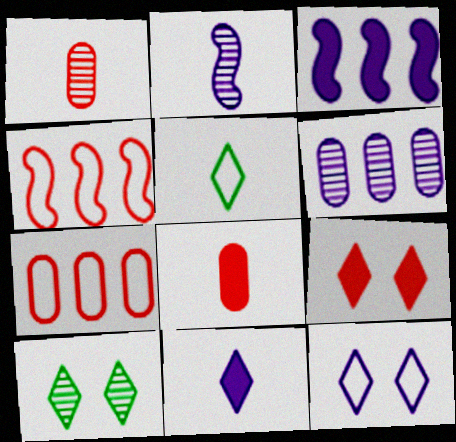[[1, 4, 9], 
[2, 5, 8], 
[9, 10, 12]]